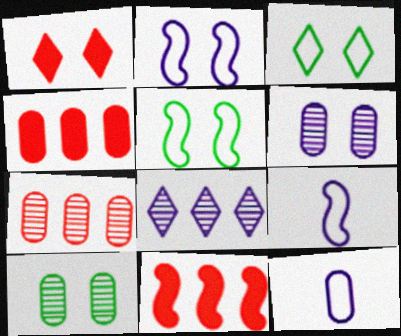[[1, 2, 10], 
[1, 5, 6], 
[4, 10, 12]]